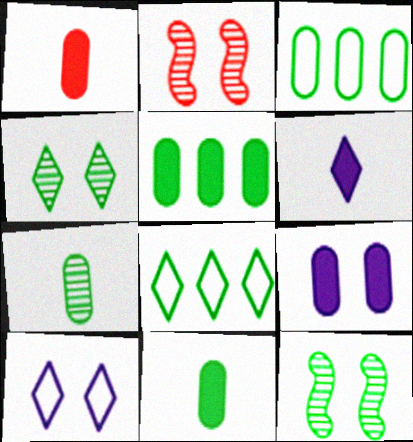[[1, 5, 9], 
[2, 3, 6], 
[8, 11, 12]]